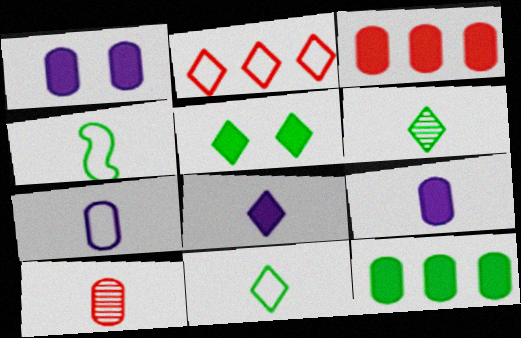[[4, 8, 10]]